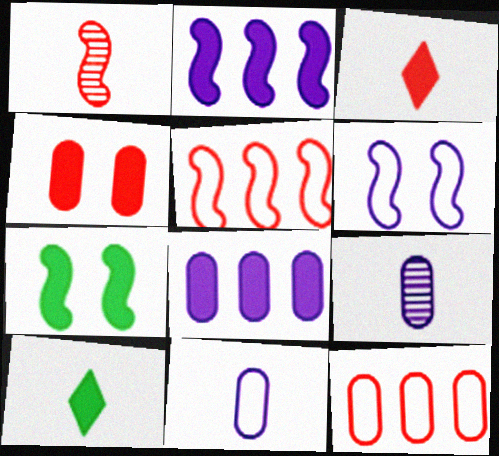[[1, 10, 11], 
[2, 4, 10], 
[3, 7, 8]]